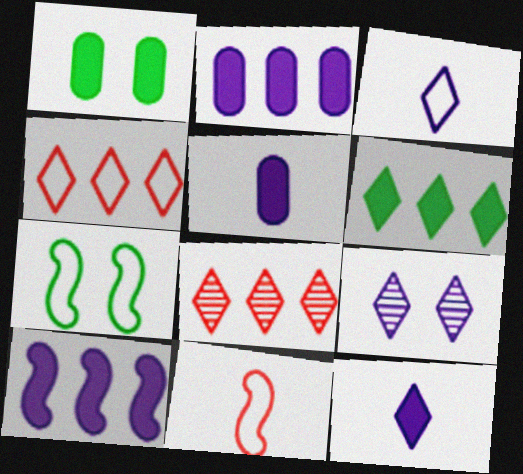[[5, 7, 8]]